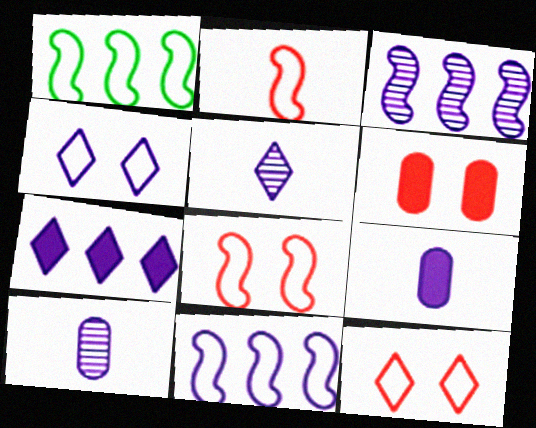[[1, 5, 6], 
[3, 4, 9], 
[4, 5, 7]]